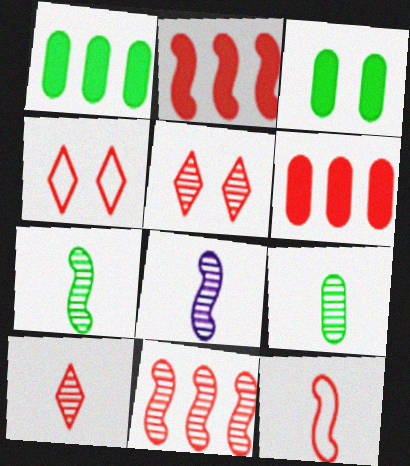[[1, 4, 8], 
[5, 6, 12], 
[8, 9, 10]]